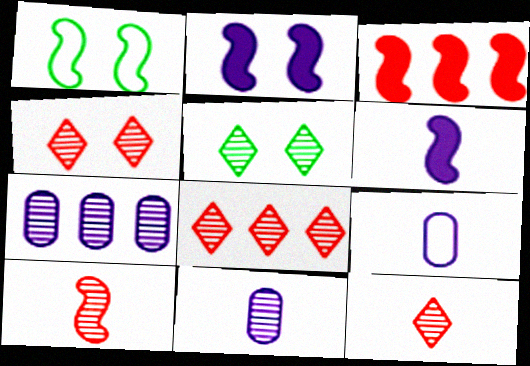[[3, 5, 9], 
[4, 8, 12], 
[5, 7, 10]]